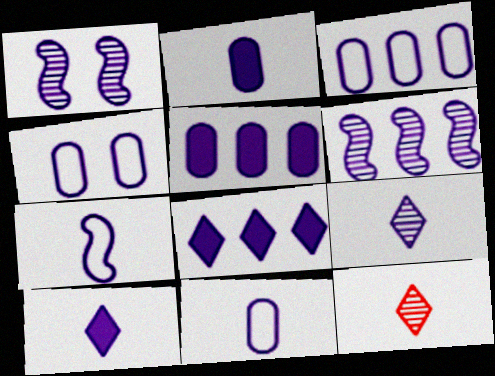[[1, 3, 10], 
[1, 8, 11], 
[2, 7, 9], 
[3, 4, 11], 
[3, 6, 8], 
[4, 6, 10]]